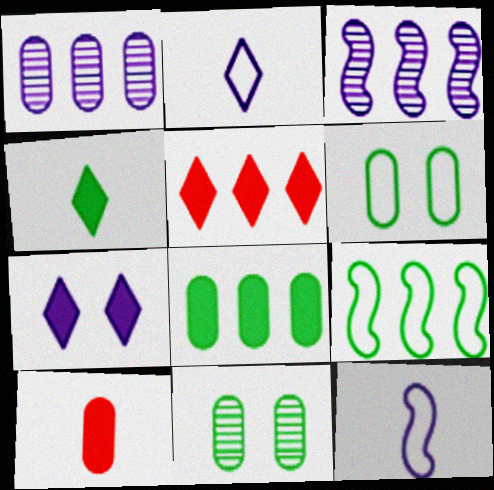[[1, 5, 9], 
[1, 6, 10], 
[1, 7, 12], 
[4, 5, 7], 
[4, 9, 11], 
[5, 11, 12]]